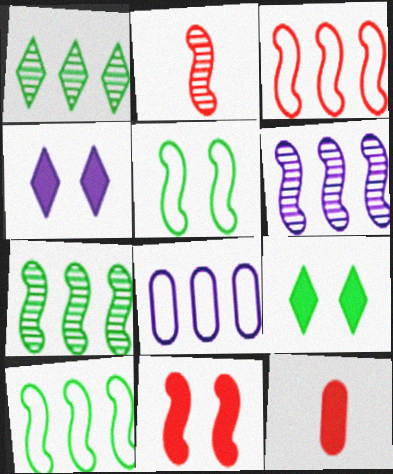[[2, 3, 11], 
[2, 8, 9]]